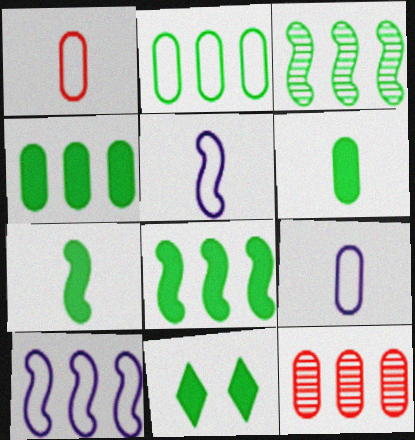[[4, 7, 11], 
[5, 11, 12], 
[6, 8, 11]]